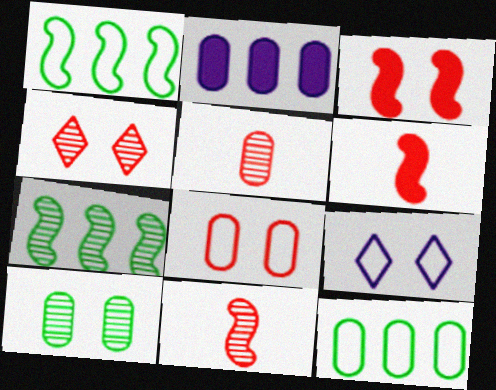[[3, 4, 8], 
[3, 9, 10]]